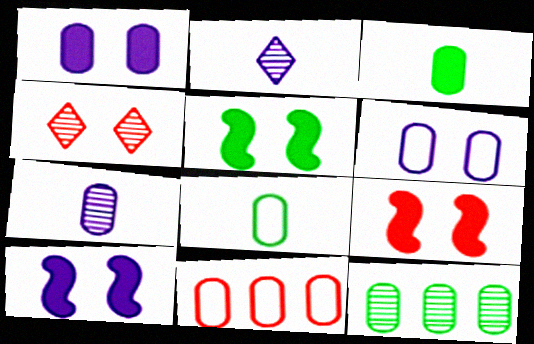[[2, 5, 11], 
[4, 5, 6], 
[5, 9, 10], 
[6, 8, 11]]